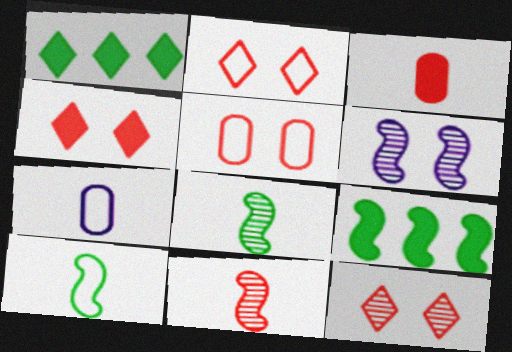[[2, 4, 12], 
[7, 9, 12]]